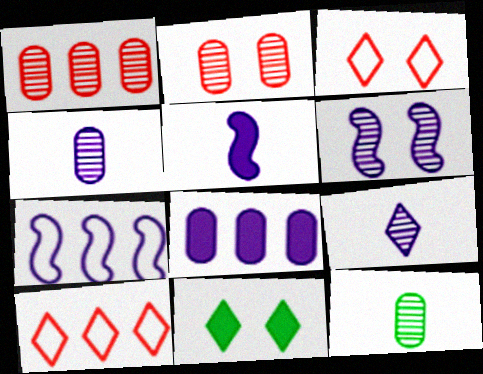[[5, 6, 7], 
[9, 10, 11]]